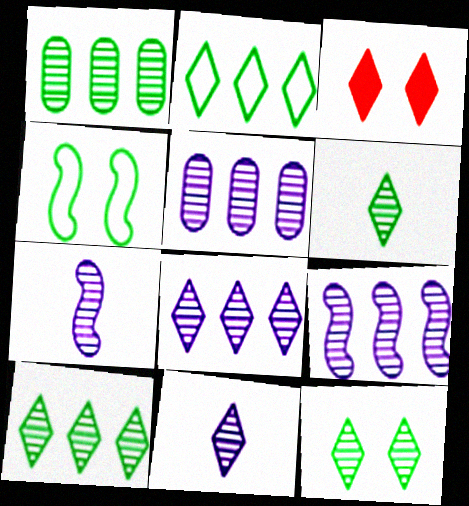[[2, 3, 11], 
[5, 8, 9], 
[6, 10, 12]]